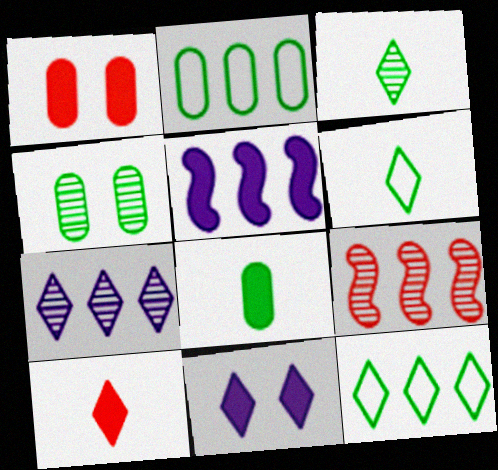[[2, 4, 8]]